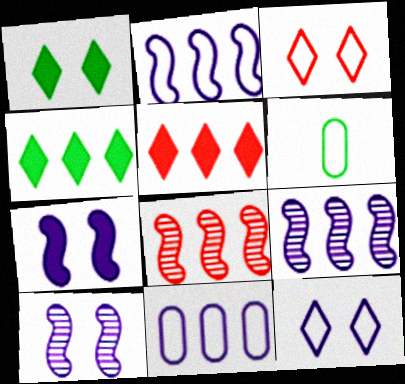[[2, 3, 6], 
[4, 8, 11], 
[5, 6, 10]]